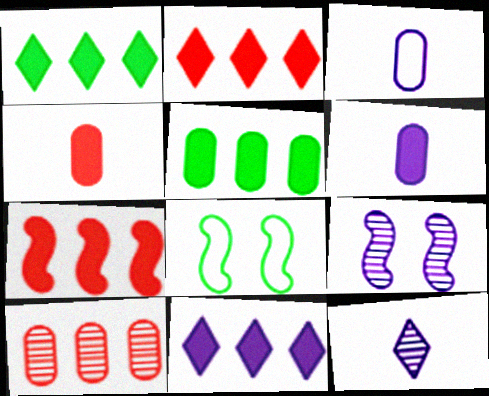[[1, 2, 11], 
[3, 9, 11], 
[5, 7, 11]]